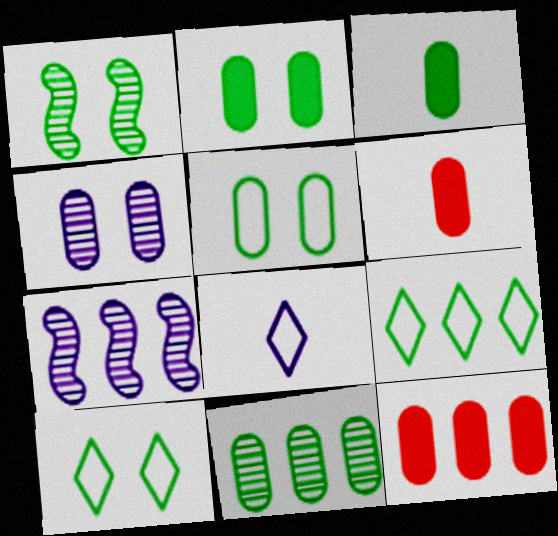[[1, 2, 10], 
[1, 3, 9], 
[1, 8, 12], 
[3, 5, 11], 
[6, 7, 10], 
[7, 9, 12]]